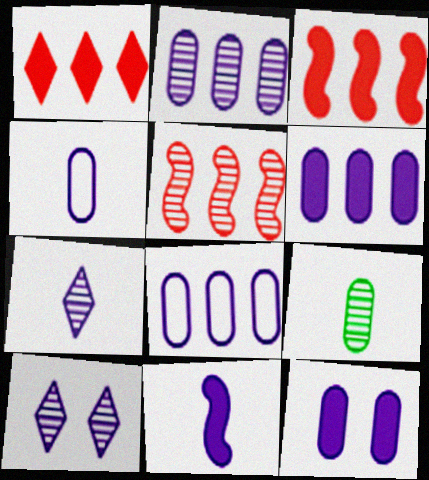[[2, 4, 12], 
[2, 6, 8], 
[4, 7, 11], 
[5, 9, 10], 
[8, 10, 11]]